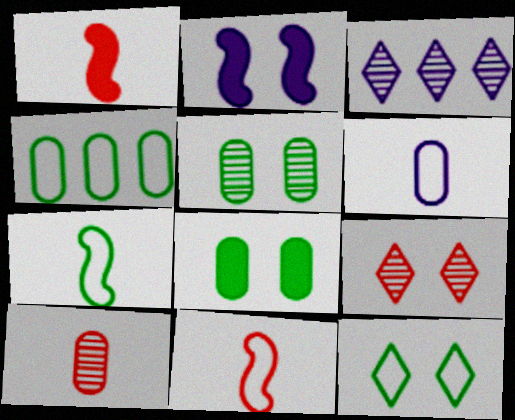[[2, 3, 6], 
[3, 8, 11], 
[4, 7, 12]]